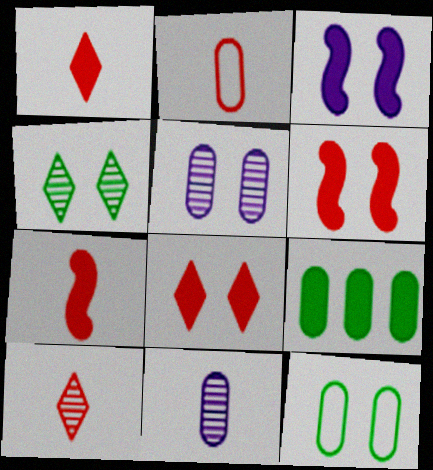[[1, 3, 9], 
[2, 5, 9], 
[2, 7, 10]]